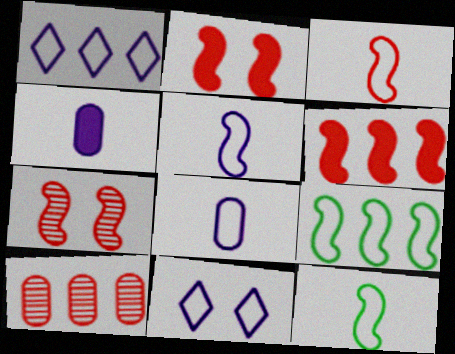[[3, 5, 12], 
[3, 6, 7]]